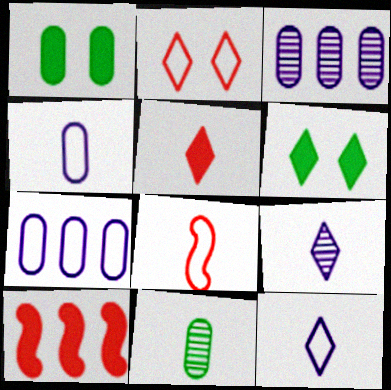[[3, 6, 8]]